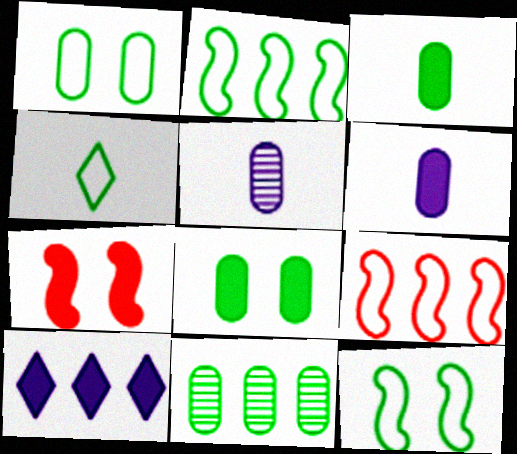[[1, 2, 4], 
[1, 3, 11], 
[3, 7, 10], 
[9, 10, 11]]